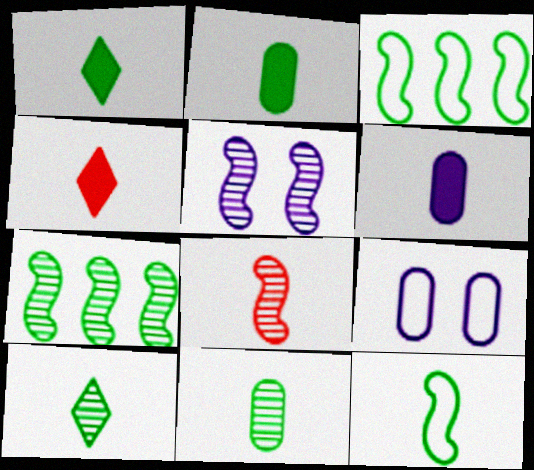[[1, 11, 12], 
[2, 10, 12], 
[4, 7, 9], 
[5, 7, 8]]